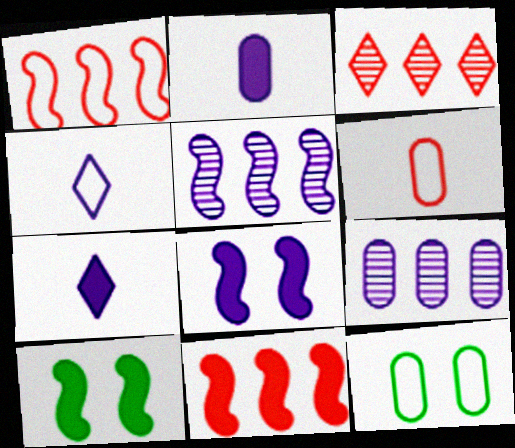[[1, 4, 12], 
[4, 8, 9]]